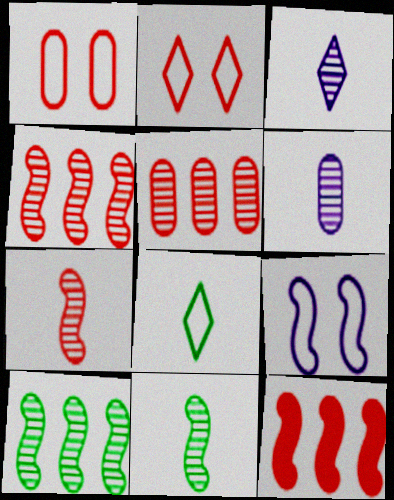[[9, 11, 12]]